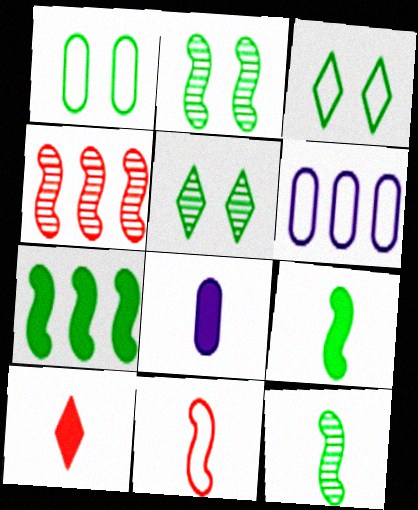[[2, 6, 10], 
[3, 4, 8], 
[3, 6, 11], 
[8, 9, 10]]